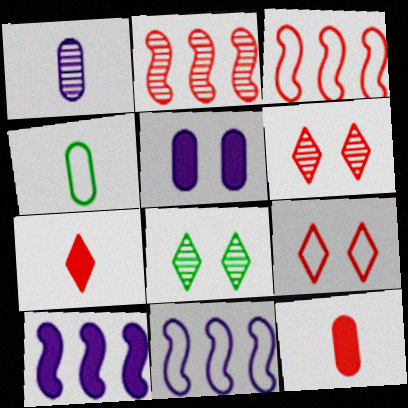[[1, 2, 8], 
[1, 4, 12], 
[2, 9, 12], 
[3, 6, 12], 
[4, 6, 10], 
[4, 9, 11], 
[8, 11, 12]]